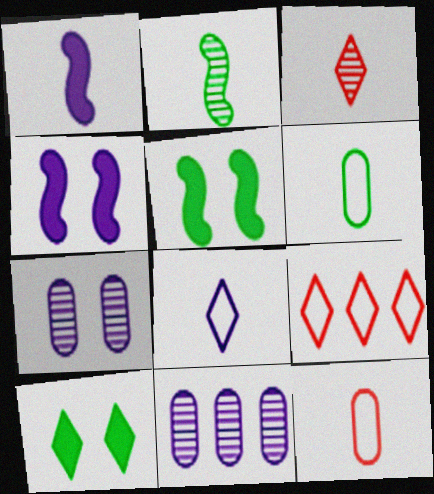[[1, 3, 6], 
[4, 8, 11]]